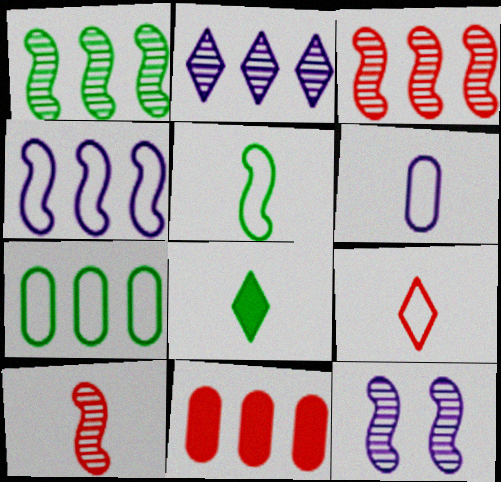[[1, 10, 12], 
[5, 6, 9], 
[6, 8, 10]]